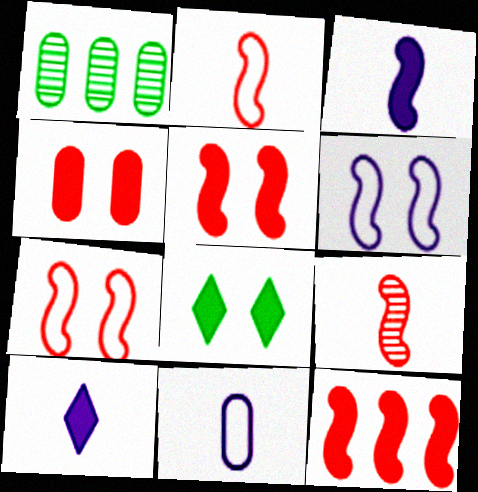[[1, 4, 11], 
[1, 7, 10], 
[7, 9, 12]]